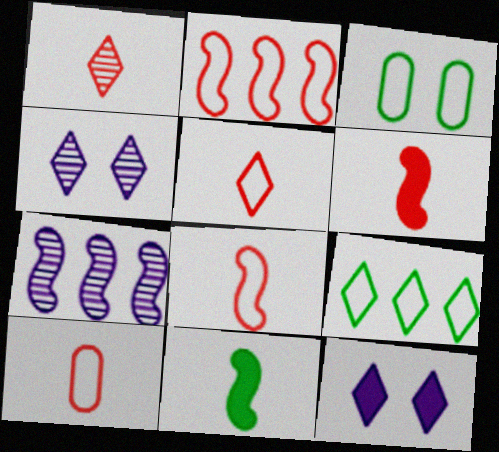[[1, 6, 10], 
[1, 9, 12], 
[5, 8, 10]]